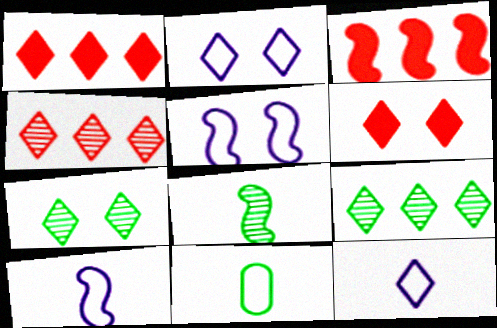[[1, 7, 12], 
[2, 6, 7], 
[3, 5, 8], 
[6, 9, 12]]